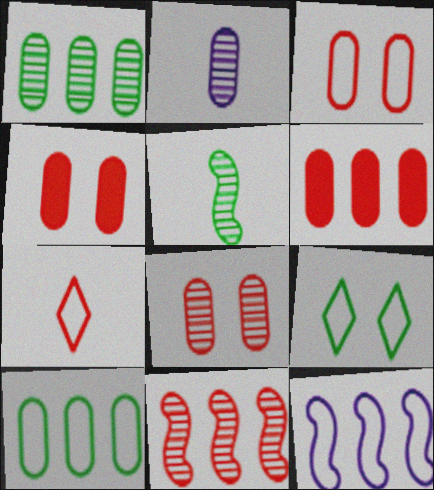[[1, 2, 8], 
[2, 4, 10], 
[3, 4, 8], 
[4, 7, 11]]